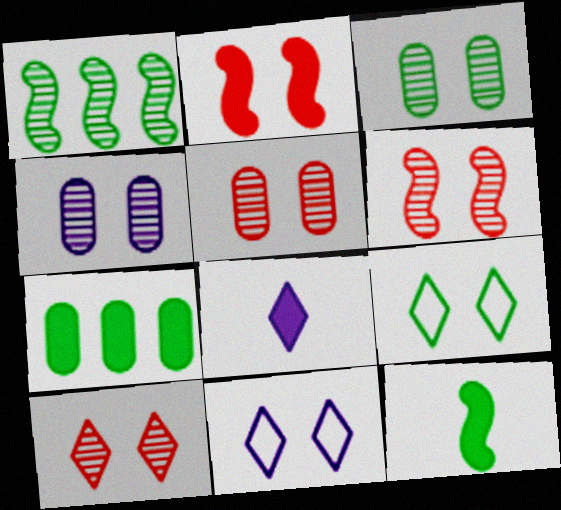[[2, 3, 11], 
[2, 4, 9], 
[2, 7, 8], 
[3, 4, 5], 
[5, 6, 10]]